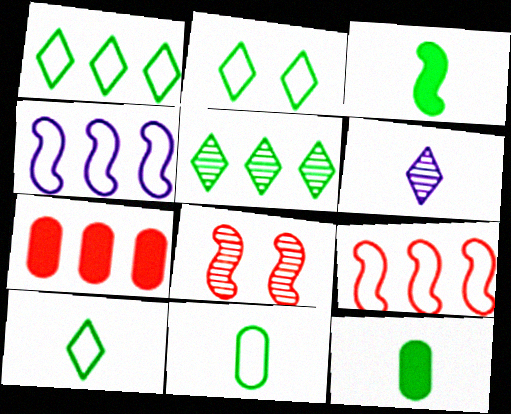[[1, 2, 10], 
[3, 4, 8], 
[4, 5, 7]]